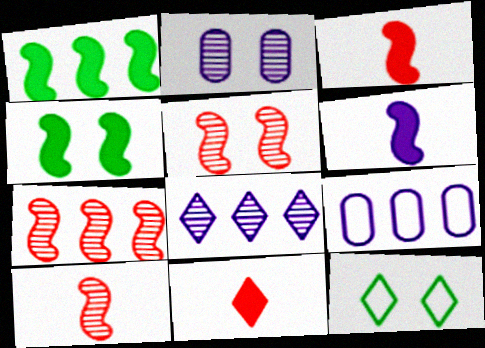[[5, 7, 10], 
[8, 11, 12]]